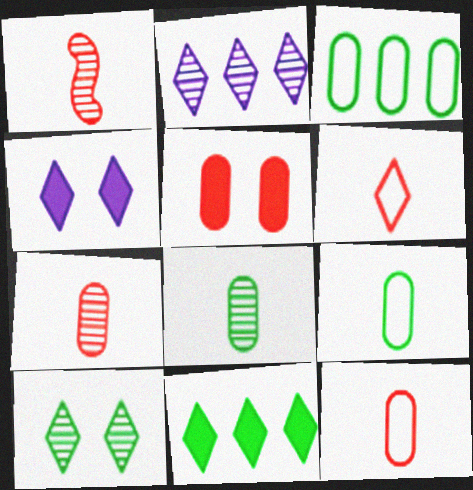[[1, 3, 4]]